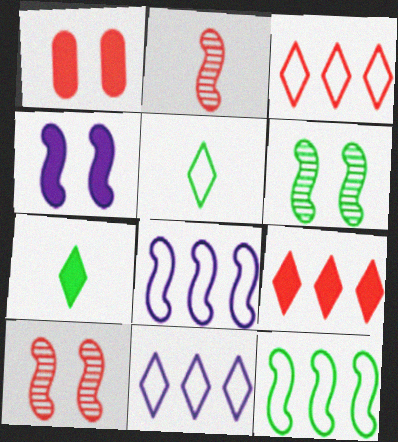[[1, 2, 3], 
[2, 4, 12]]